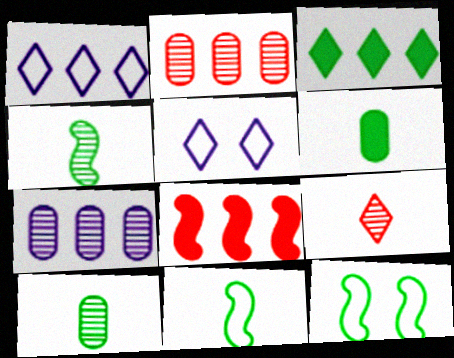[[3, 5, 9], 
[3, 10, 12], 
[5, 8, 10]]